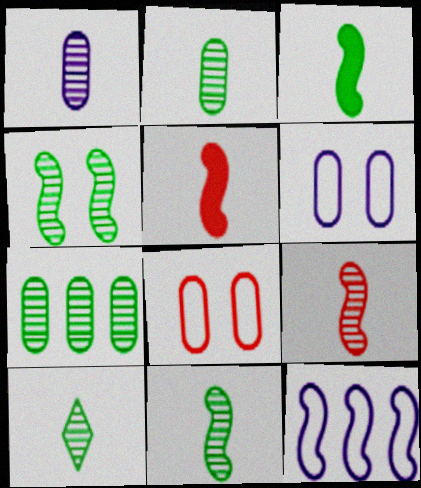[[1, 9, 10], 
[2, 10, 11], 
[4, 5, 12], 
[4, 7, 10]]